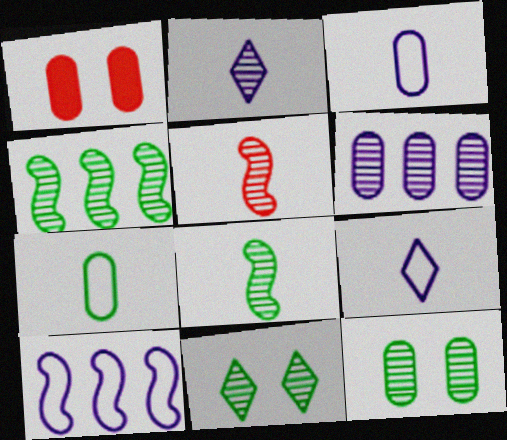[[1, 4, 9], 
[1, 6, 7], 
[5, 6, 11]]